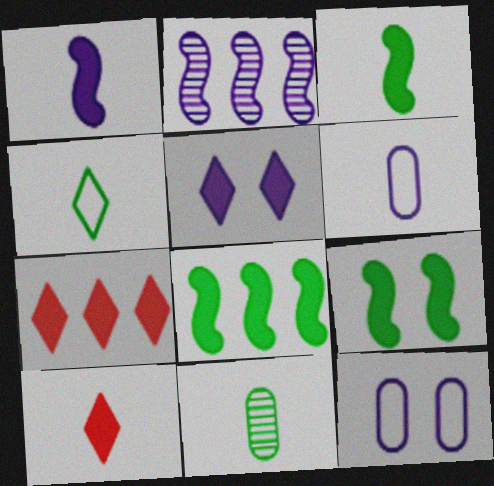[[2, 5, 6], 
[3, 4, 11], 
[3, 8, 9]]